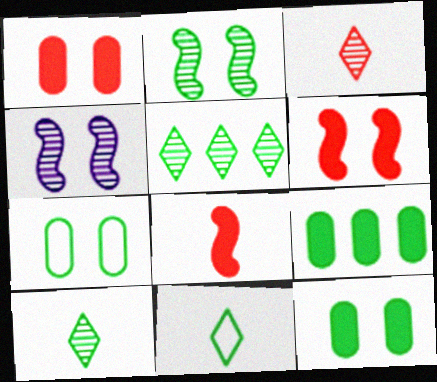[[2, 9, 11]]